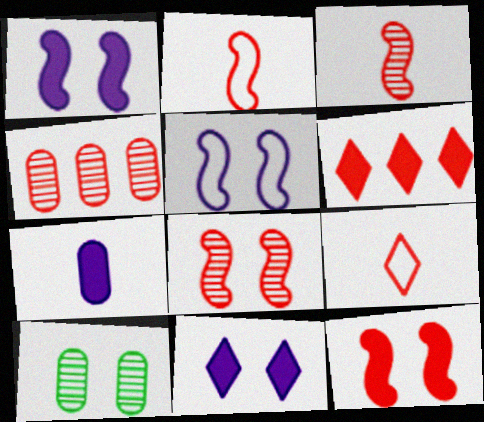[[4, 9, 12]]